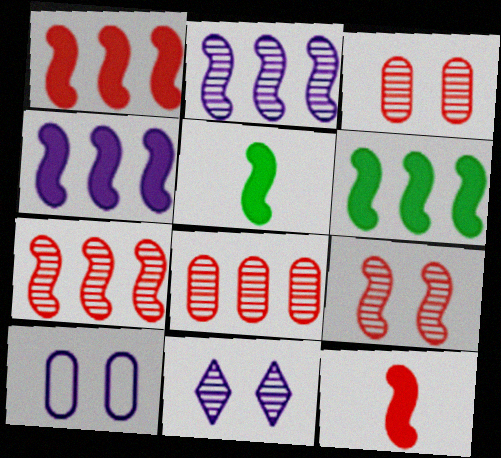[[1, 4, 6]]